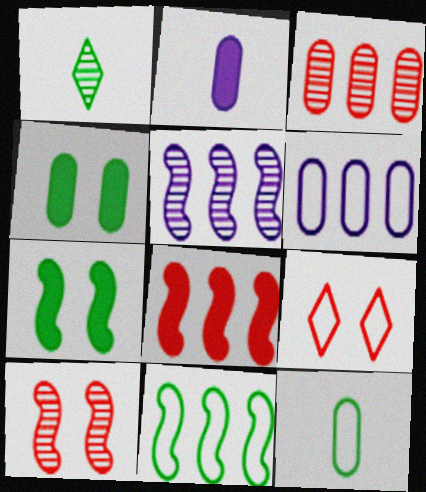[[1, 4, 11], 
[5, 8, 11]]